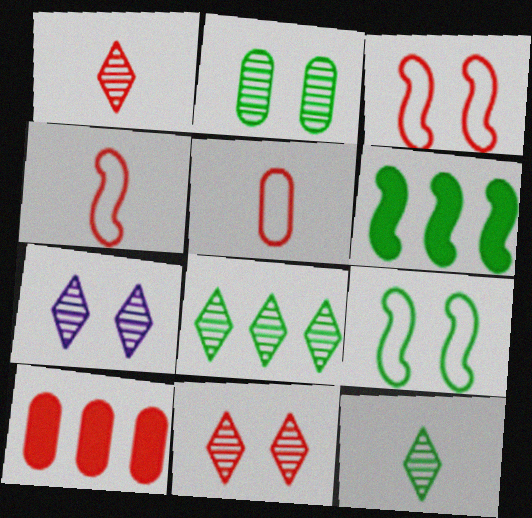[[1, 3, 10], 
[1, 7, 8], 
[4, 10, 11], 
[5, 6, 7]]